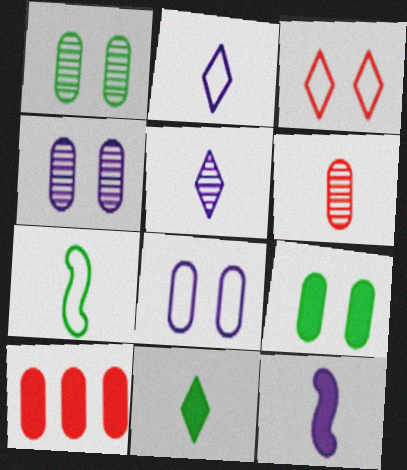[]